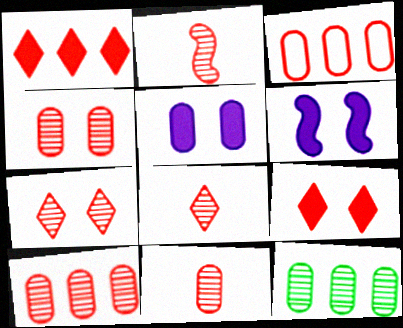[[2, 3, 9], 
[2, 7, 10], 
[2, 8, 11], 
[4, 10, 11]]